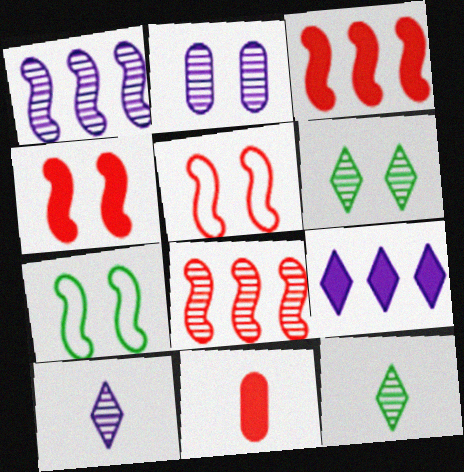[[1, 2, 10], 
[2, 8, 12]]